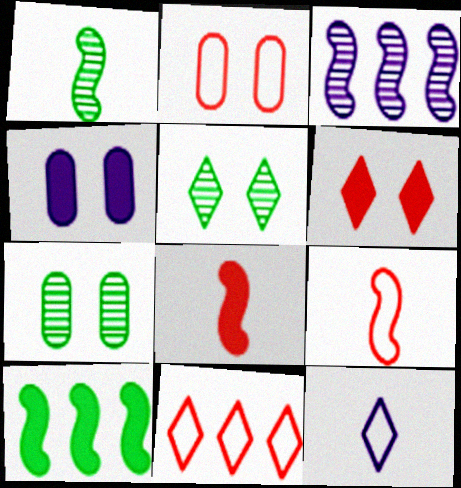[[1, 4, 11], 
[2, 4, 7], 
[2, 9, 11], 
[3, 4, 12]]